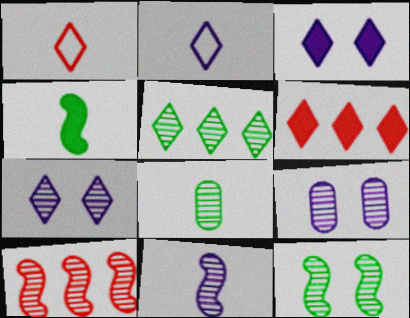[[1, 3, 5], 
[5, 8, 12], 
[7, 8, 10], 
[10, 11, 12]]